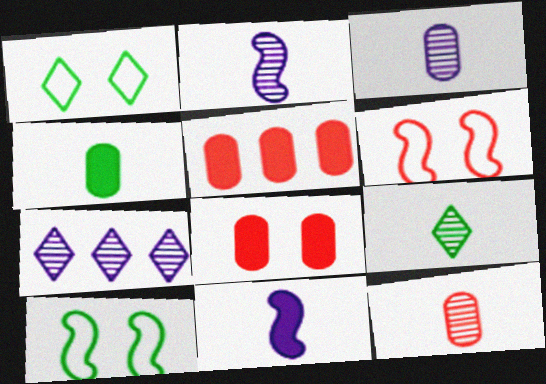[[1, 2, 5], 
[2, 9, 12], 
[4, 6, 7]]